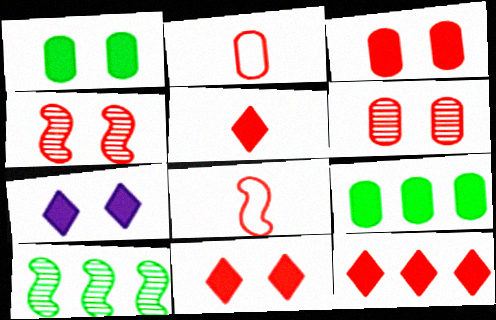[[2, 4, 12], 
[2, 7, 10], 
[5, 11, 12], 
[6, 8, 12]]